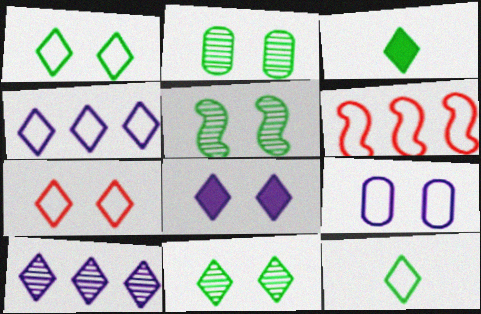[[2, 5, 11], 
[3, 7, 10], 
[4, 7, 12], 
[6, 9, 12], 
[7, 8, 11]]